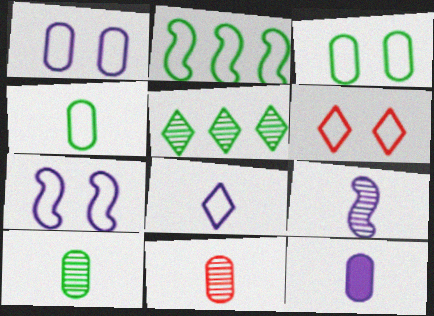[[3, 6, 7], 
[4, 11, 12], 
[8, 9, 12]]